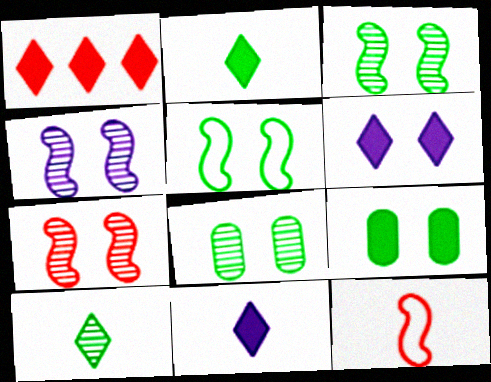[[1, 2, 6], 
[3, 4, 7]]